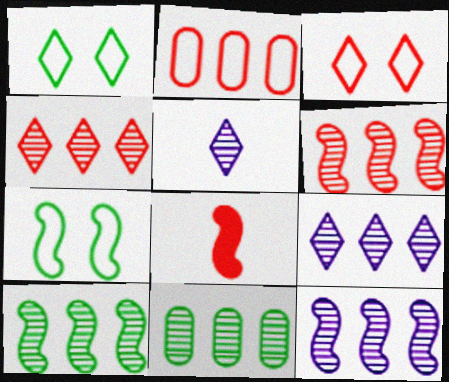[[4, 11, 12], 
[6, 9, 11], 
[6, 10, 12], 
[7, 8, 12]]